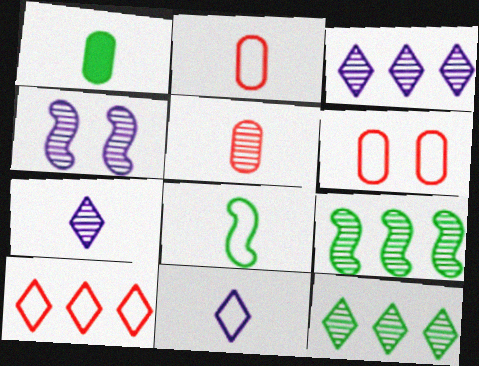[[1, 4, 10], 
[2, 8, 11], 
[4, 5, 12]]